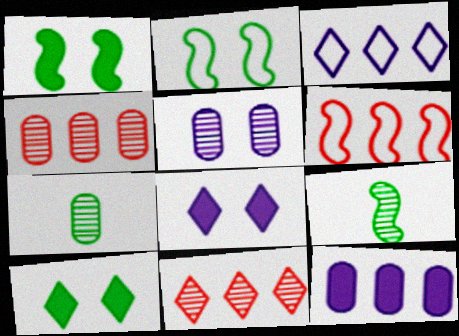[[4, 5, 7], 
[5, 9, 11], 
[6, 7, 8]]